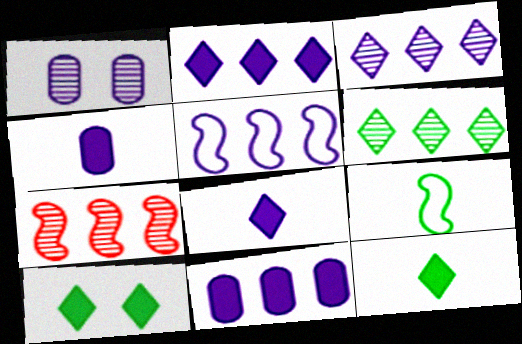[[1, 5, 8], 
[3, 5, 11]]